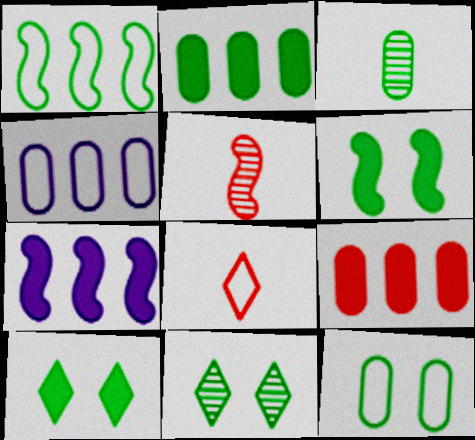[[1, 3, 10], 
[2, 3, 12], 
[4, 5, 10], 
[6, 11, 12]]